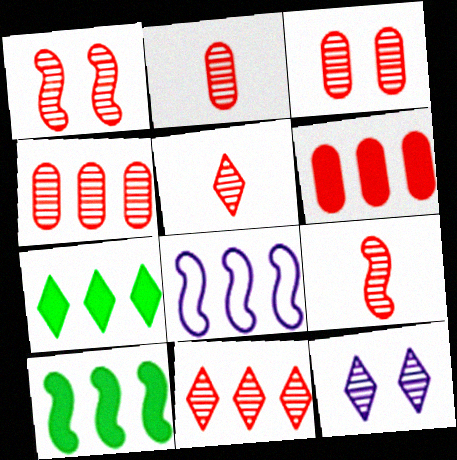[[1, 2, 11], 
[1, 4, 5], 
[2, 3, 4], 
[2, 5, 9], 
[3, 9, 11], 
[4, 7, 8]]